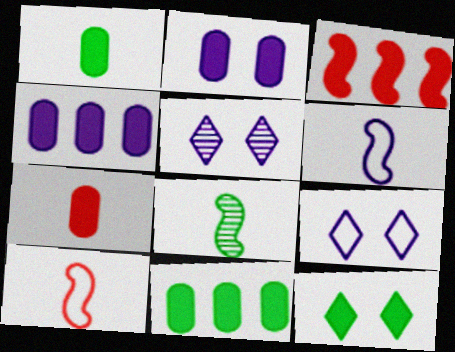[[2, 7, 11], 
[4, 5, 6], 
[5, 10, 11]]